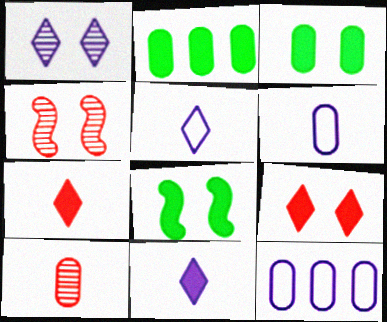[[2, 4, 5], 
[3, 10, 12]]